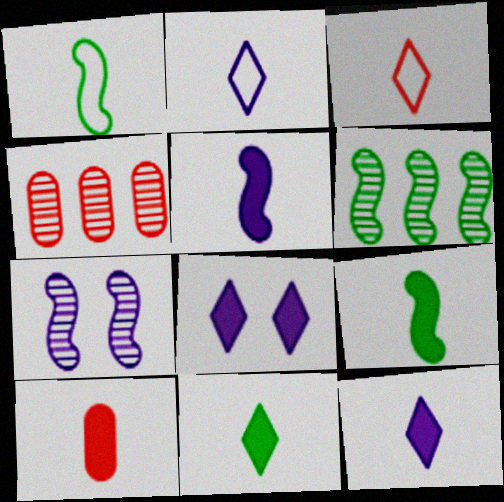[[1, 4, 8], 
[5, 10, 11], 
[9, 10, 12]]